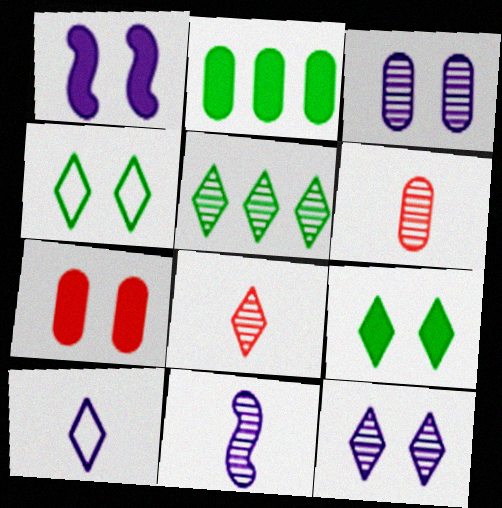[[1, 7, 9], 
[5, 8, 12]]